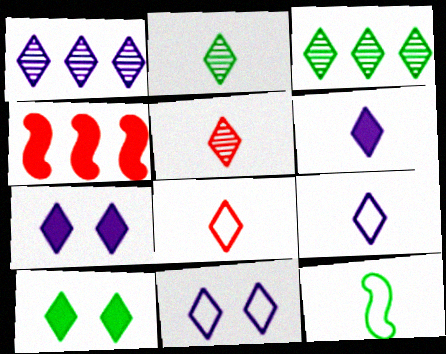[[1, 6, 11], 
[1, 7, 9], 
[1, 8, 10], 
[2, 6, 8], 
[3, 7, 8]]